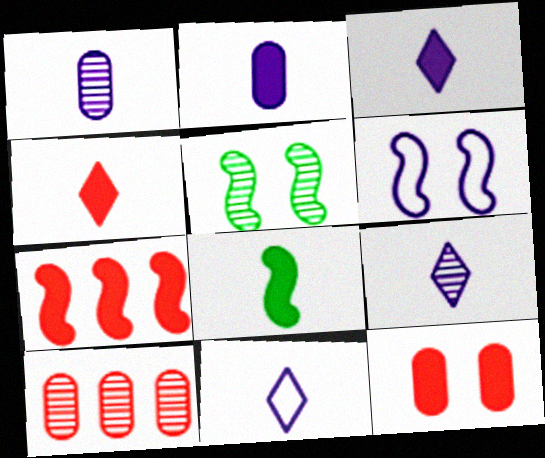[[2, 4, 8], 
[3, 9, 11], 
[4, 7, 12], 
[5, 9, 10]]